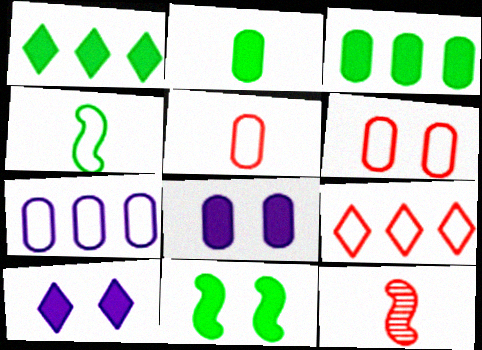[[1, 2, 11]]